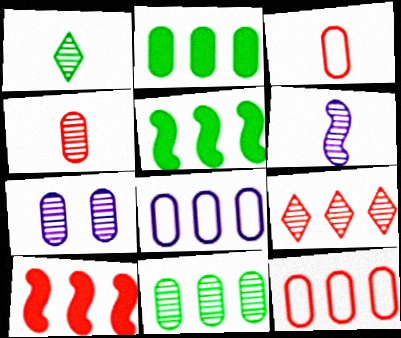[[1, 4, 6], 
[2, 3, 7], 
[4, 7, 11], 
[5, 8, 9], 
[9, 10, 12]]